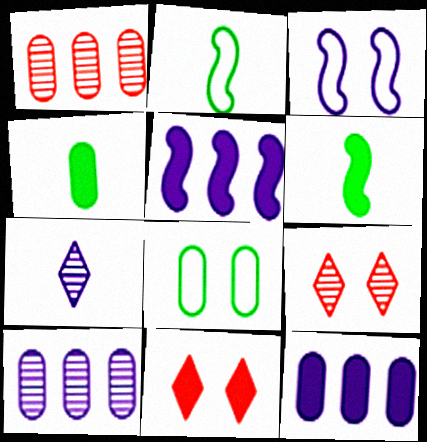[[2, 9, 12], 
[2, 10, 11], 
[3, 7, 12], 
[4, 5, 11], 
[6, 11, 12]]